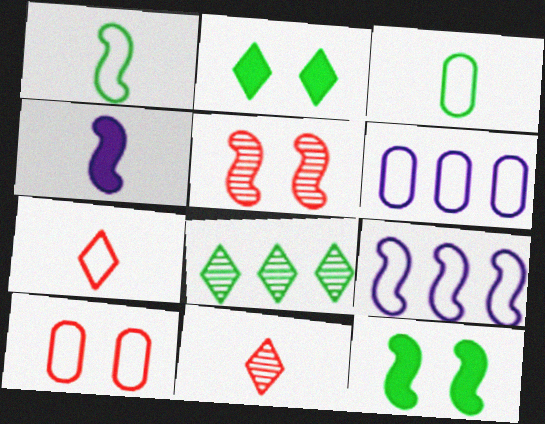[[3, 4, 11], 
[3, 6, 10], 
[3, 8, 12], 
[4, 8, 10], 
[6, 11, 12]]